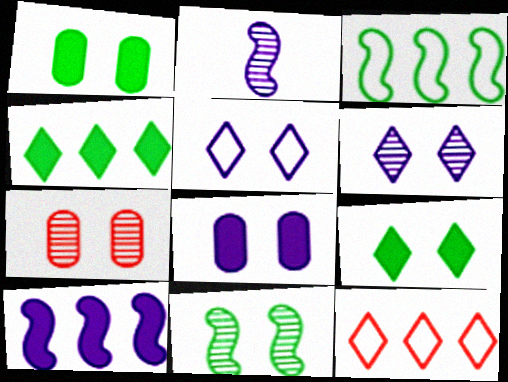[[1, 2, 12], 
[6, 7, 11]]